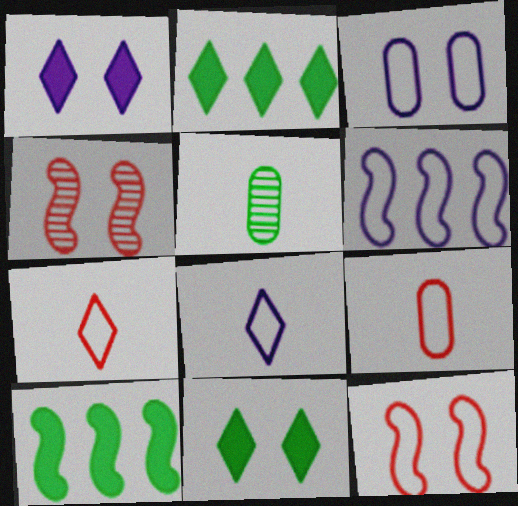[[3, 4, 11], 
[3, 6, 8]]